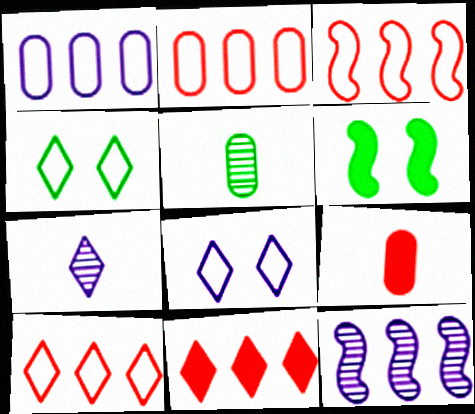[[2, 3, 10], 
[2, 6, 7], 
[4, 7, 11], 
[4, 9, 12]]